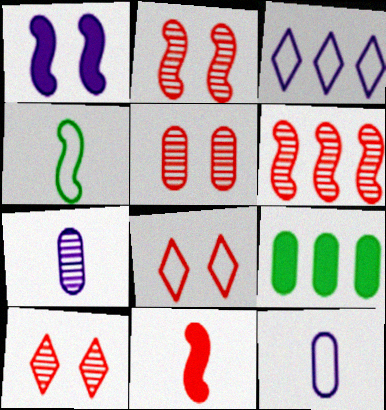[[1, 3, 7], 
[1, 4, 6], 
[2, 5, 10], 
[3, 6, 9], 
[5, 9, 12]]